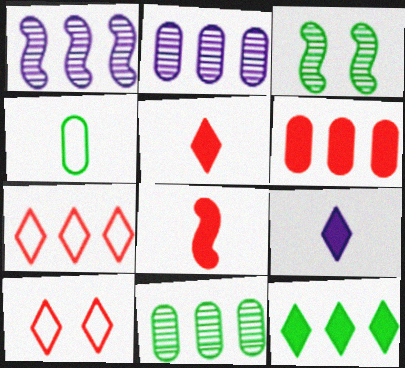[[3, 4, 12]]